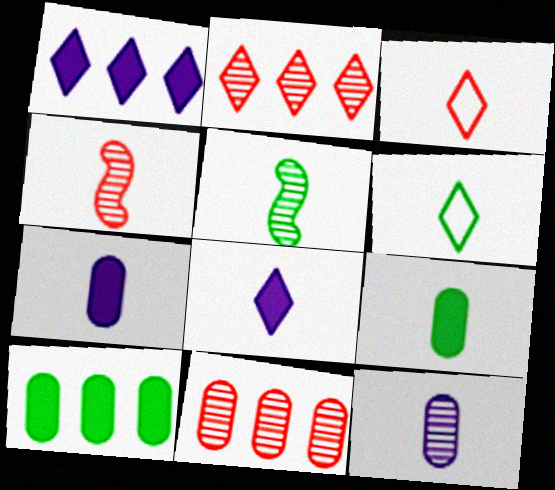[[3, 5, 7], 
[4, 6, 7], 
[5, 6, 9]]